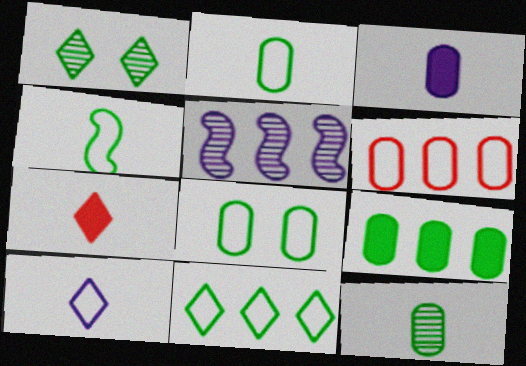[[1, 4, 9], 
[4, 8, 11], 
[5, 7, 8], 
[8, 9, 12]]